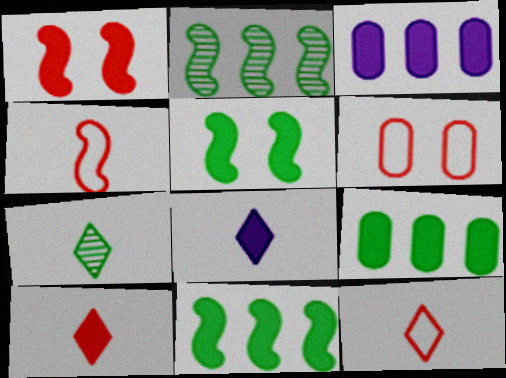[[1, 8, 9], 
[2, 6, 8], 
[3, 5, 10], 
[7, 8, 12]]